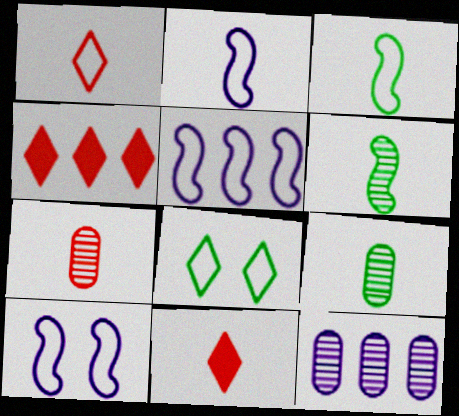[[2, 5, 10], 
[2, 9, 11], 
[4, 9, 10]]